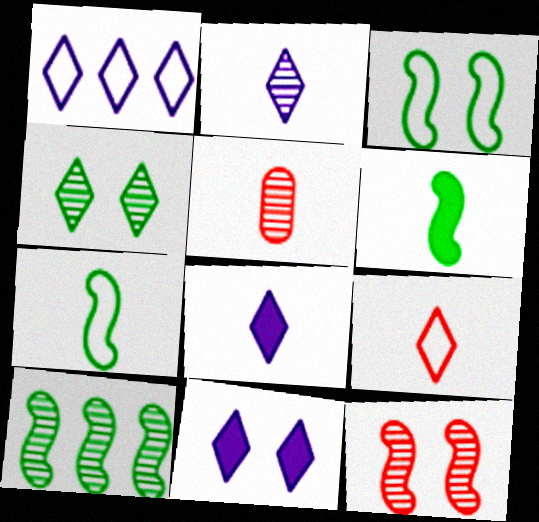[[1, 2, 11], 
[3, 6, 10], 
[5, 7, 8]]